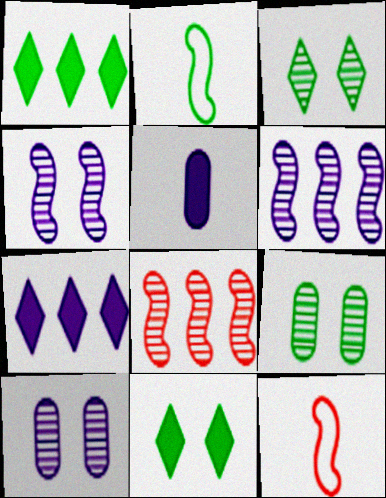[[1, 2, 9], 
[1, 10, 12], 
[7, 9, 12]]